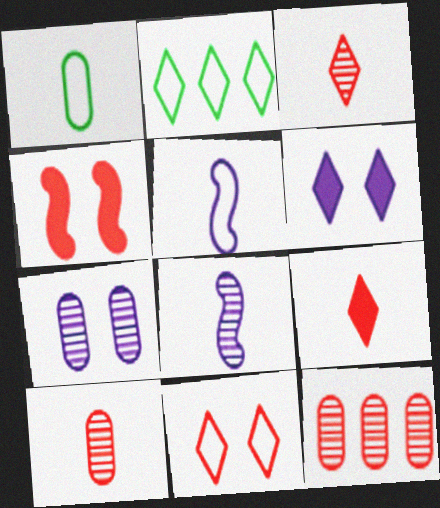[[1, 8, 9], 
[2, 3, 6]]